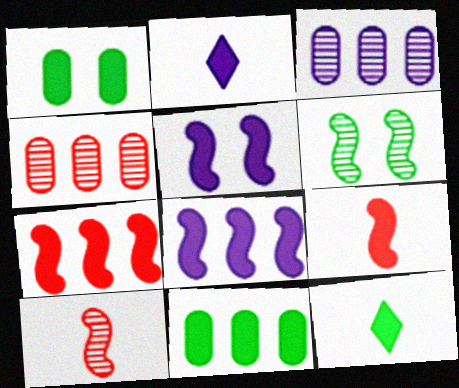[[1, 2, 7]]